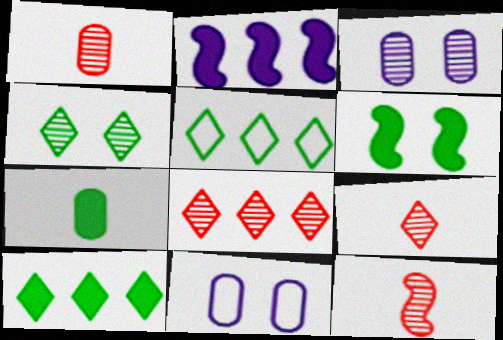[[1, 9, 12], 
[6, 7, 10], 
[10, 11, 12]]